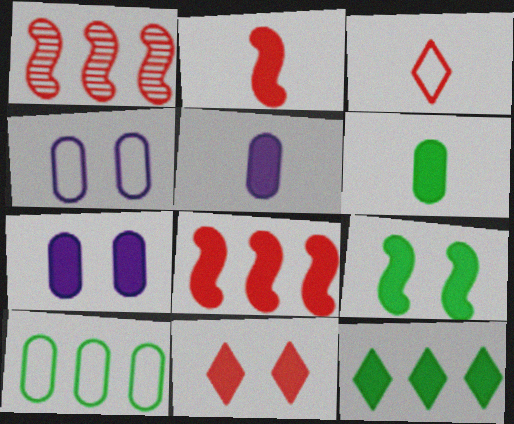[[2, 7, 12], 
[6, 9, 12], 
[7, 9, 11]]